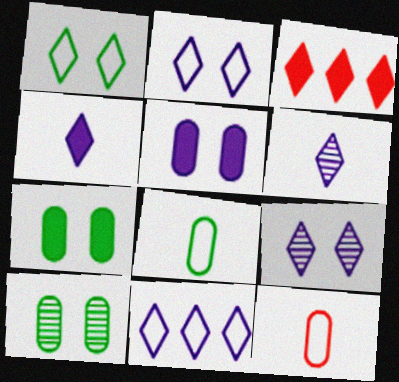[[1, 3, 6], 
[4, 9, 11]]